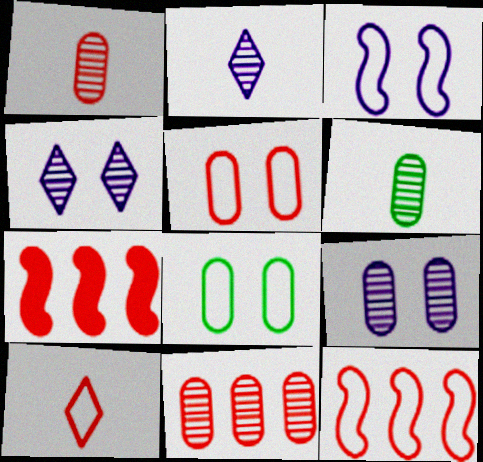[[2, 7, 8], 
[5, 10, 12], 
[6, 9, 11]]